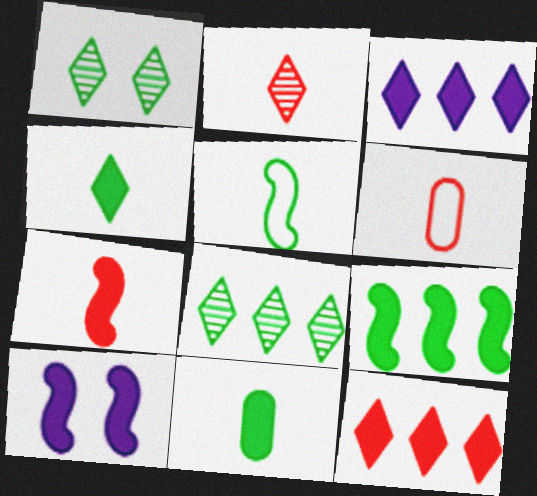[[2, 6, 7], 
[6, 8, 10], 
[7, 9, 10], 
[10, 11, 12]]